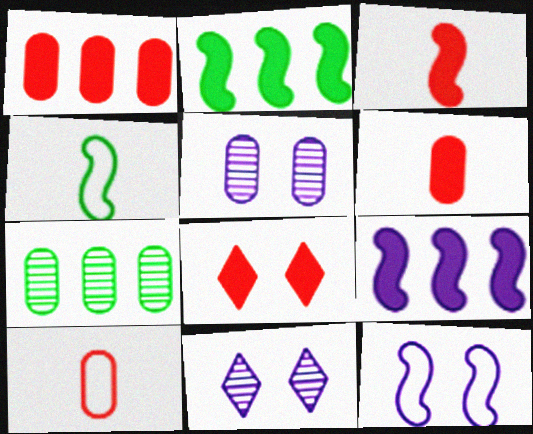[[1, 3, 8], 
[1, 4, 11], 
[2, 10, 11]]